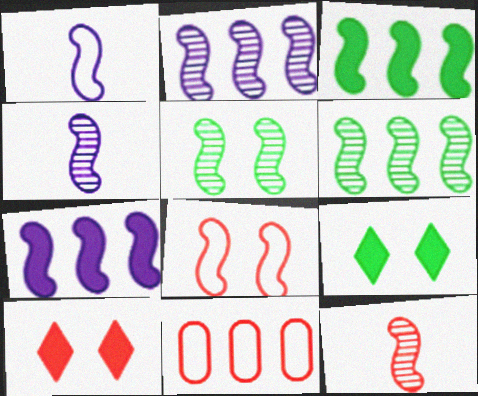[[2, 5, 12], 
[3, 4, 8], 
[4, 9, 11], 
[10, 11, 12]]